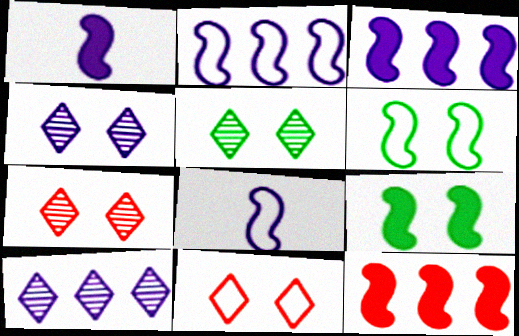[[1, 9, 12], 
[4, 5, 7]]